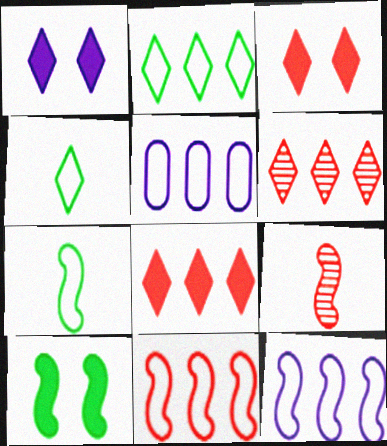[[1, 4, 6], 
[2, 5, 11], 
[9, 10, 12]]